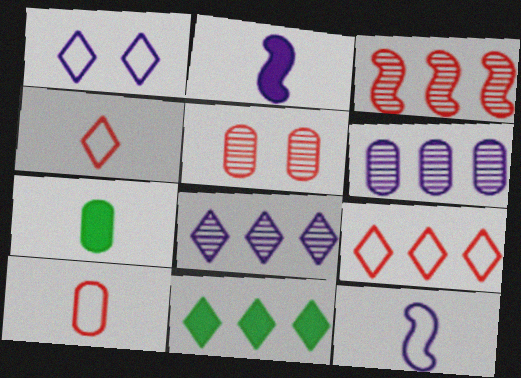[[1, 2, 6], 
[1, 3, 7], 
[5, 11, 12], 
[8, 9, 11]]